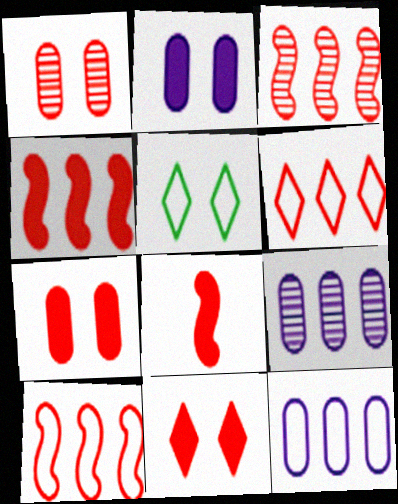[[1, 6, 8], 
[3, 4, 10], 
[5, 8, 9]]